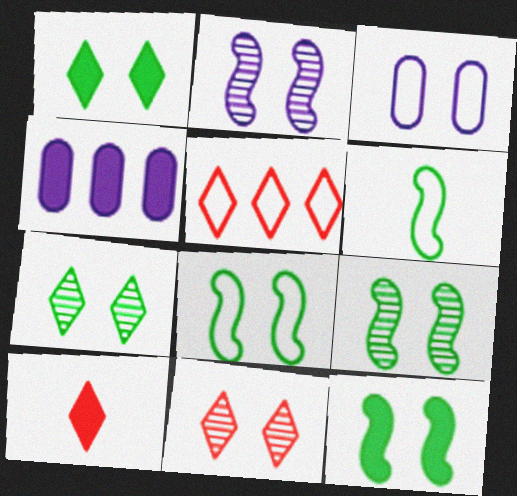[[3, 5, 6], 
[3, 11, 12], 
[4, 6, 11], 
[4, 10, 12], 
[5, 10, 11], 
[8, 9, 12]]